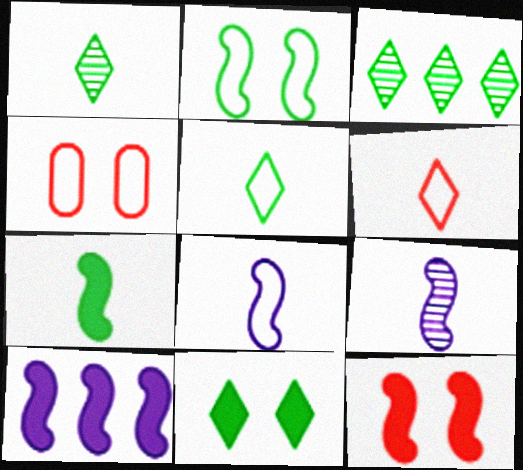[[1, 4, 10], 
[3, 5, 11], 
[7, 10, 12]]